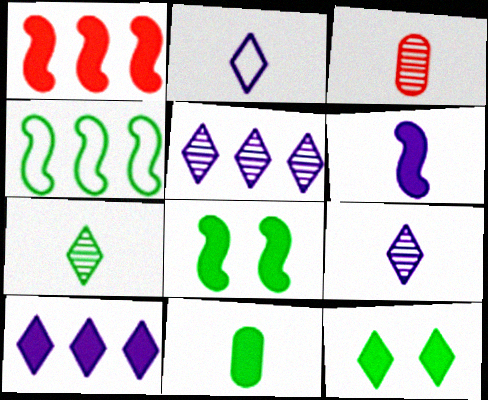[[1, 6, 8]]